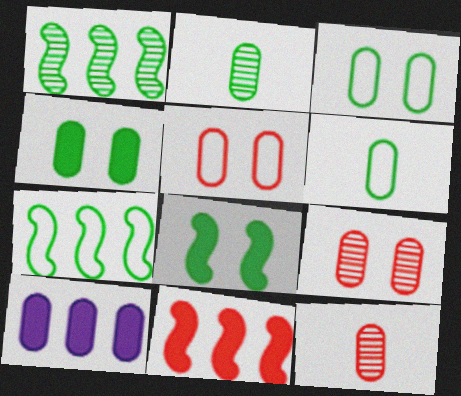[[2, 5, 10], 
[3, 10, 12], 
[6, 9, 10]]